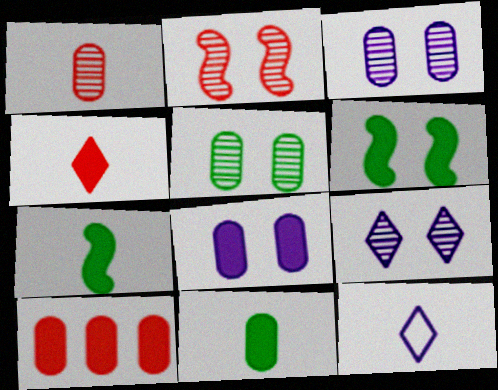[[1, 7, 12], 
[2, 5, 9], 
[8, 10, 11]]